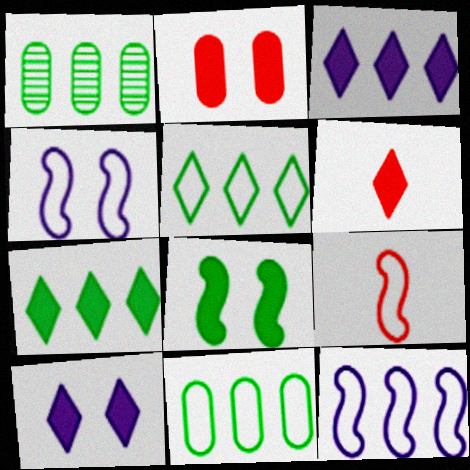[[1, 4, 6], 
[1, 9, 10], 
[2, 8, 10], 
[6, 7, 10]]